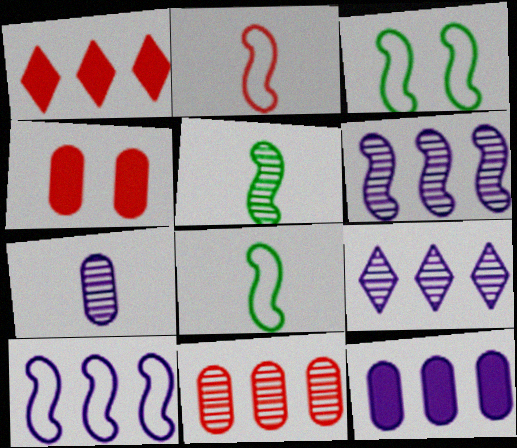[[1, 3, 7], 
[2, 3, 10], 
[4, 8, 9], 
[9, 10, 12]]